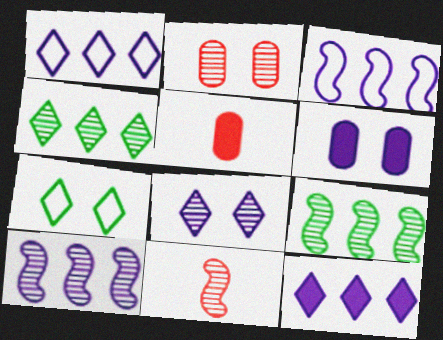[[5, 7, 10]]